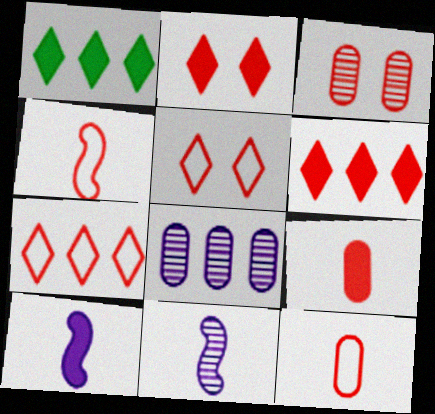[[3, 4, 6]]